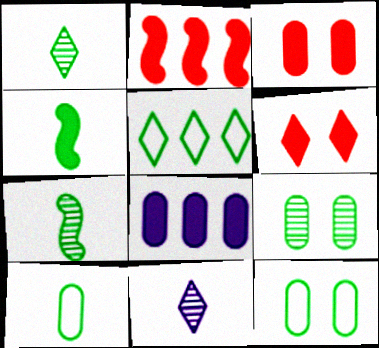[[1, 4, 10], 
[2, 11, 12], 
[4, 5, 9], 
[4, 6, 8], 
[5, 6, 11]]